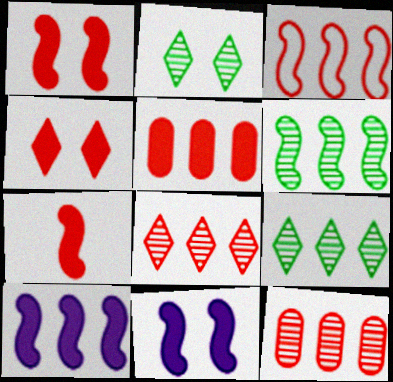[[3, 5, 8], 
[3, 6, 10], 
[4, 5, 7]]